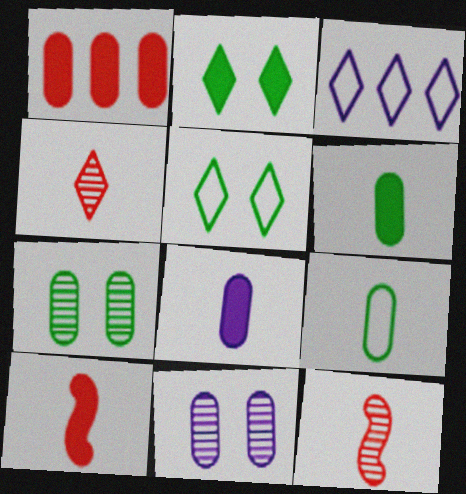[[1, 9, 11], 
[2, 3, 4], 
[3, 7, 10]]